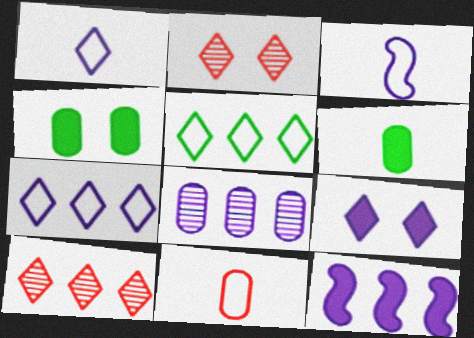[[3, 4, 10], 
[3, 8, 9], 
[4, 8, 11], 
[7, 8, 12]]